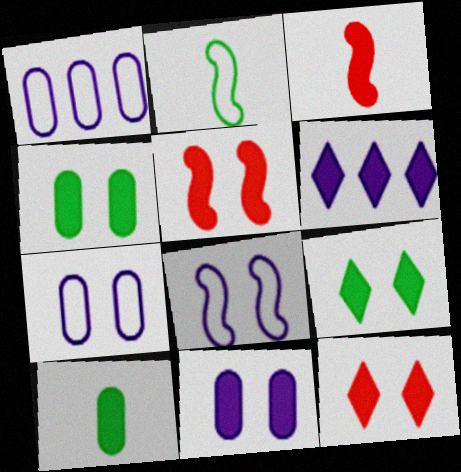[[3, 4, 6], 
[5, 6, 10], 
[5, 9, 11]]